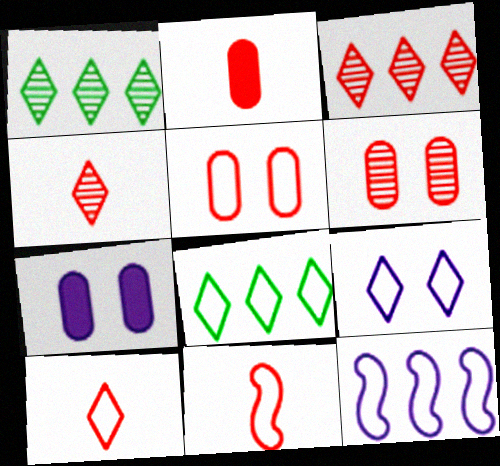[[1, 7, 11], 
[2, 4, 11], 
[8, 9, 10]]